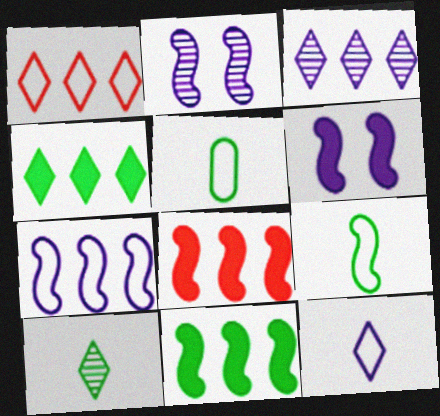[[1, 3, 4], 
[2, 8, 9]]